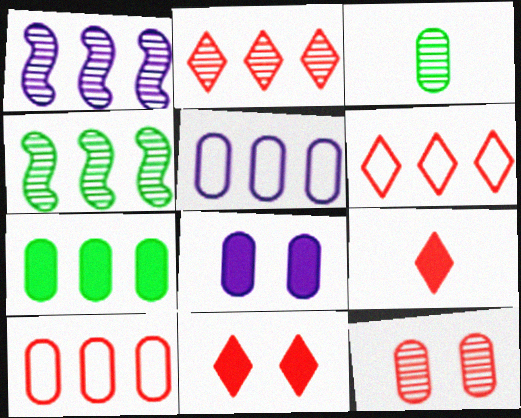[[1, 6, 7], 
[3, 8, 10]]